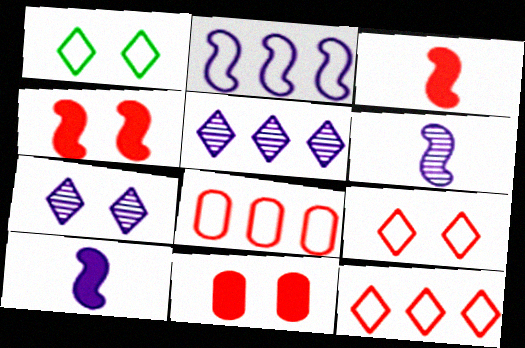[]